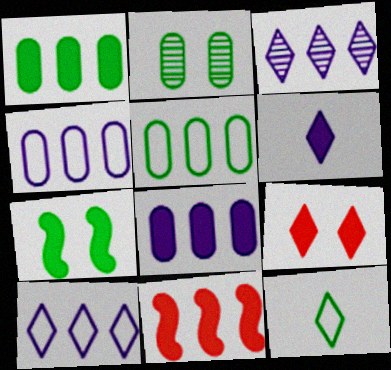[[3, 5, 11], 
[3, 9, 12]]